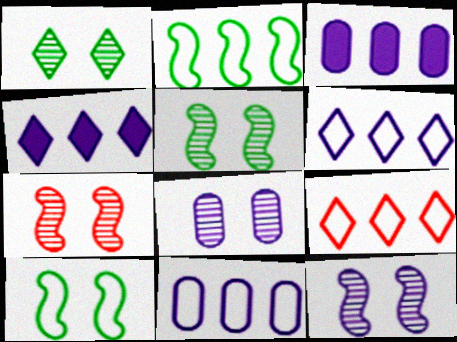[[1, 7, 8], 
[2, 9, 11], 
[5, 7, 12]]